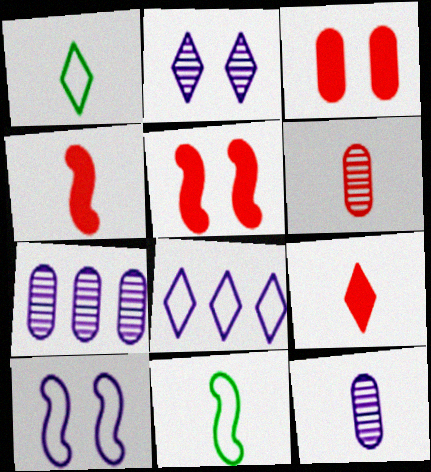[[1, 4, 12], 
[1, 5, 7], 
[9, 11, 12]]